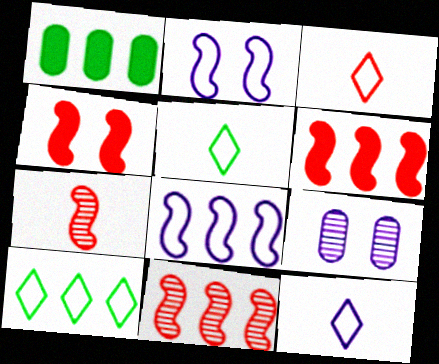[[3, 5, 12], 
[5, 6, 9]]